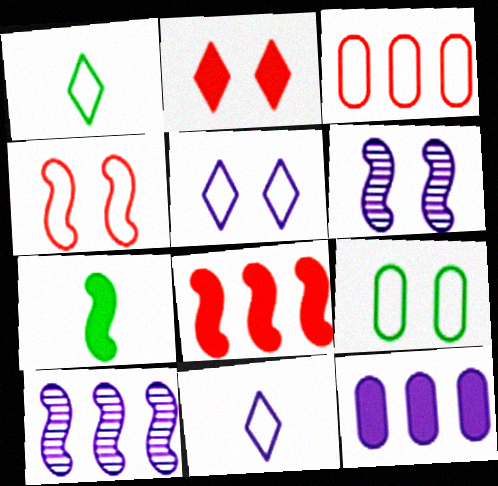[[2, 6, 9], 
[2, 7, 12], 
[4, 5, 9], 
[4, 7, 10], 
[6, 11, 12]]